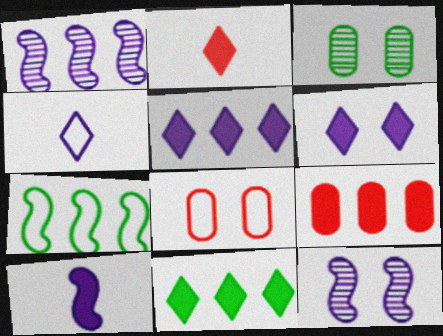[[2, 6, 11], 
[4, 7, 8]]